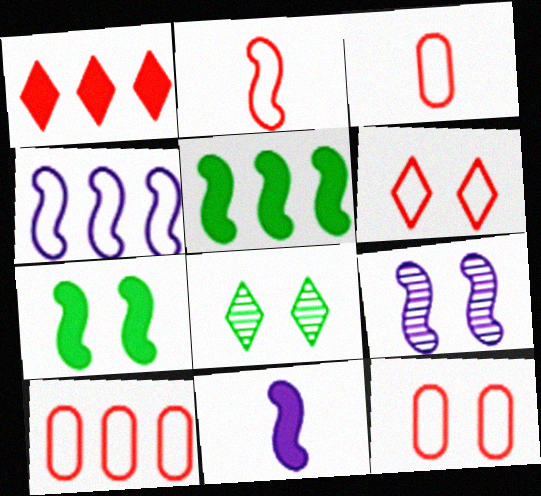[[2, 5, 9], 
[2, 6, 10], 
[3, 10, 12], 
[4, 9, 11], 
[8, 10, 11]]